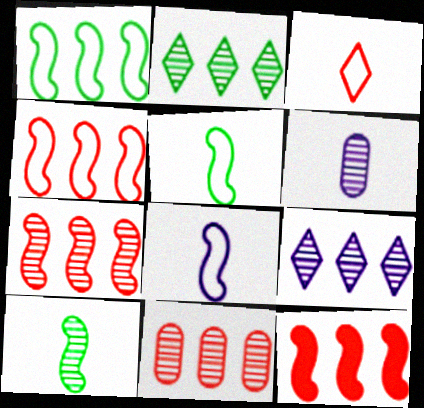[[4, 7, 12]]